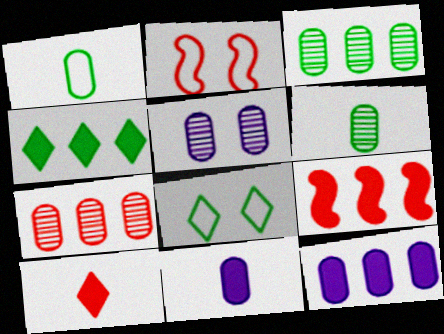[[2, 7, 10], 
[4, 9, 12], 
[5, 6, 7]]